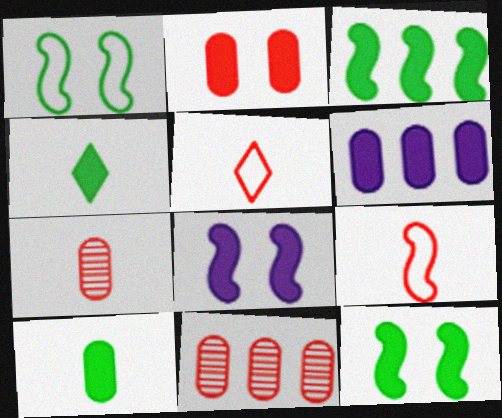[[2, 6, 10]]